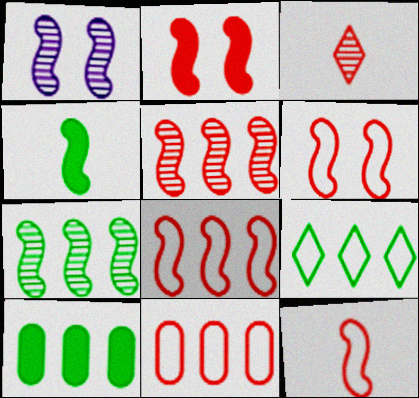[[1, 4, 8], 
[2, 3, 11], 
[2, 5, 12], 
[6, 8, 12], 
[7, 9, 10]]